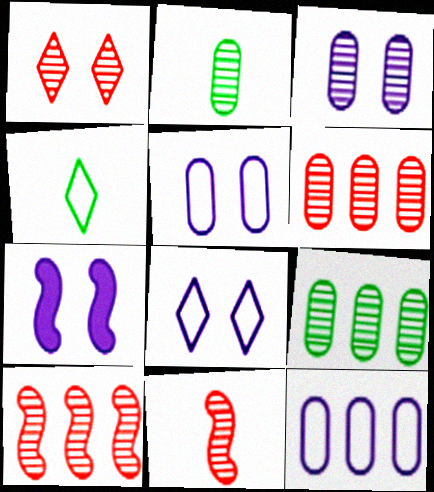[[1, 6, 11], 
[2, 3, 6], 
[3, 7, 8], 
[4, 6, 7]]